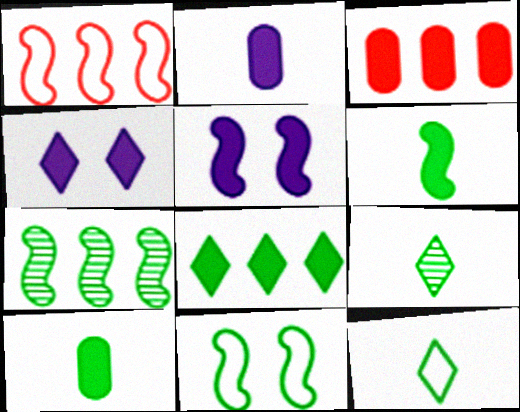[[3, 4, 6], 
[6, 7, 11]]